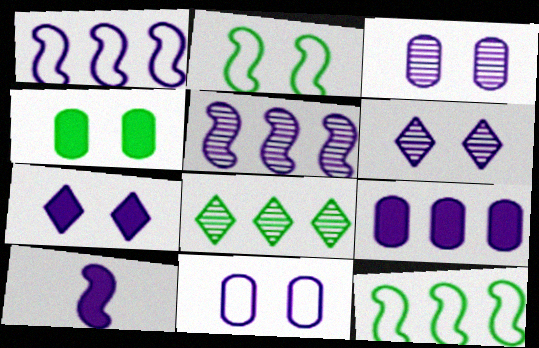[[7, 9, 10]]